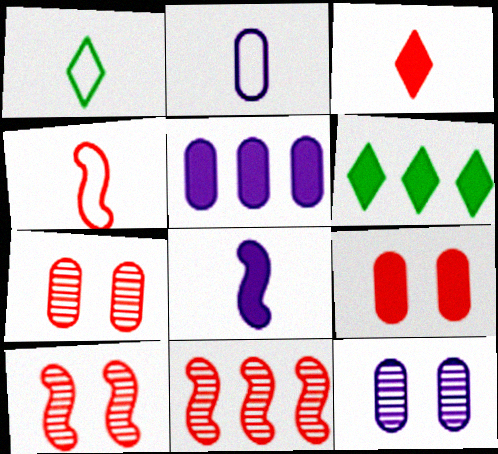[[1, 2, 4], 
[1, 5, 10], 
[2, 5, 12], 
[2, 6, 10], 
[4, 6, 12], 
[6, 8, 9]]